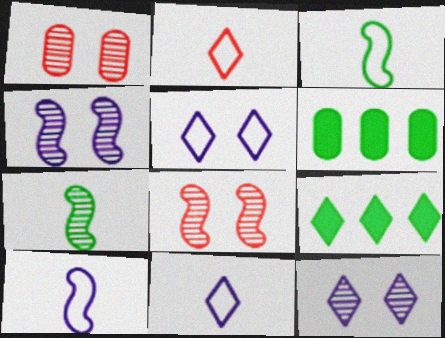[[1, 9, 10], 
[2, 4, 6], 
[2, 9, 12], 
[6, 8, 11]]